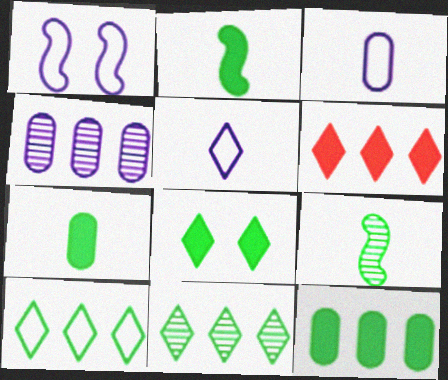[[2, 8, 12]]